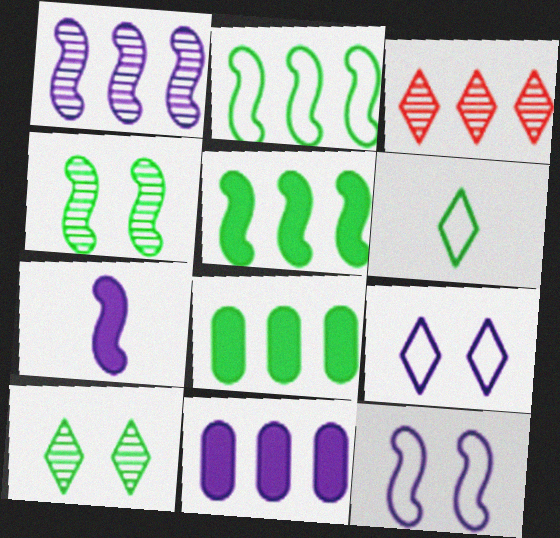[[1, 7, 12], 
[2, 3, 11], 
[4, 6, 8]]